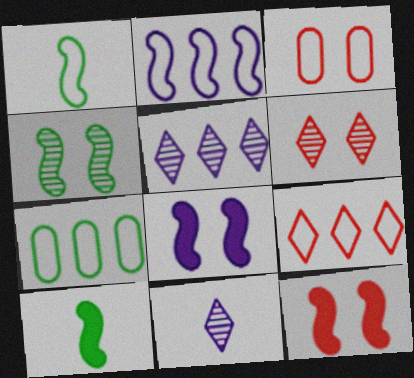[[2, 7, 9], 
[3, 5, 10], 
[3, 6, 12], 
[7, 11, 12]]